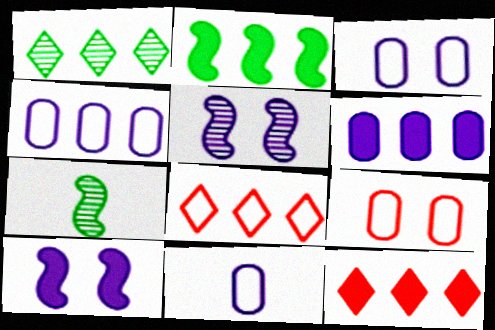[[2, 6, 12], 
[3, 4, 11], 
[3, 7, 12]]